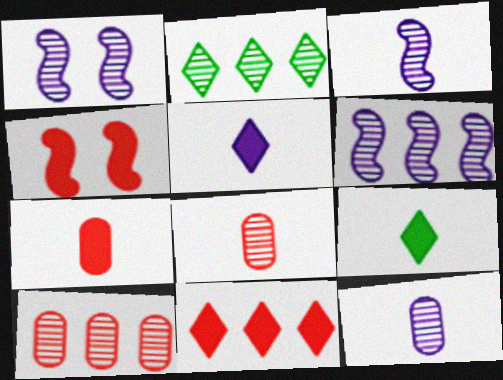[[1, 2, 8], 
[1, 3, 6], 
[2, 6, 10], 
[4, 7, 11]]